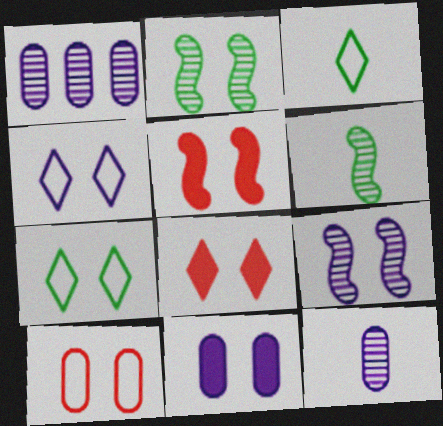[[1, 3, 5], 
[4, 9, 11]]